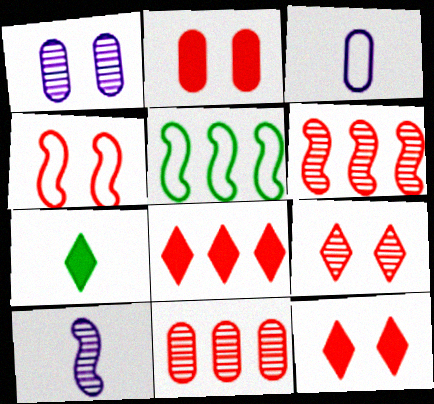[[2, 4, 9]]